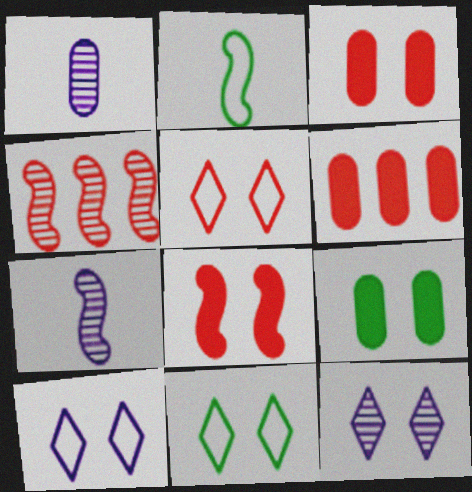[[2, 6, 12], 
[5, 10, 11], 
[6, 7, 11]]